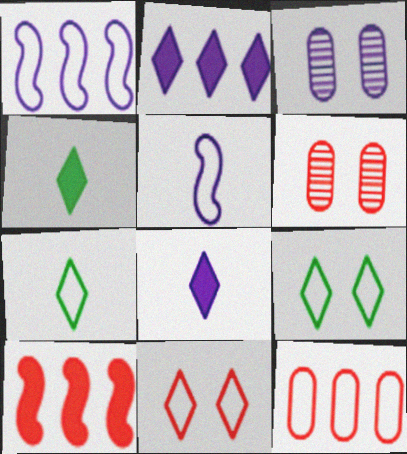[[1, 3, 8], 
[1, 4, 6], 
[2, 3, 5], 
[3, 7, 10], 
[5, 9, 12]]